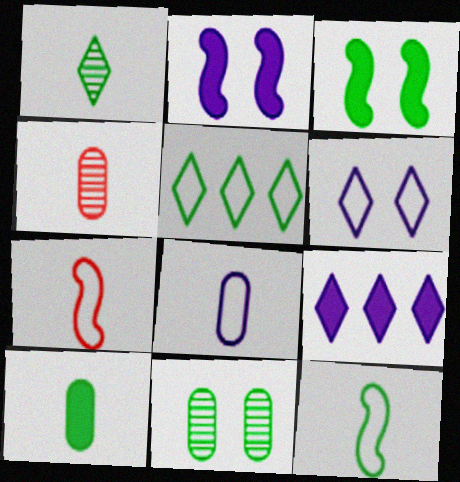[[1, 10, 12], 
[2, 4, 5], 
[4, 8, 10], 
[7, 9, 11]]